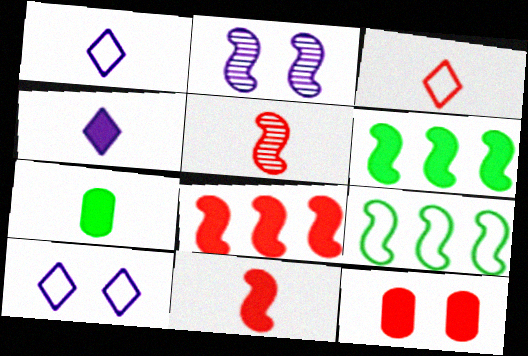[[1, 5, 7], 
[2, 9, 11], 
[4, 6, 12], 
[4, 7, 11]]